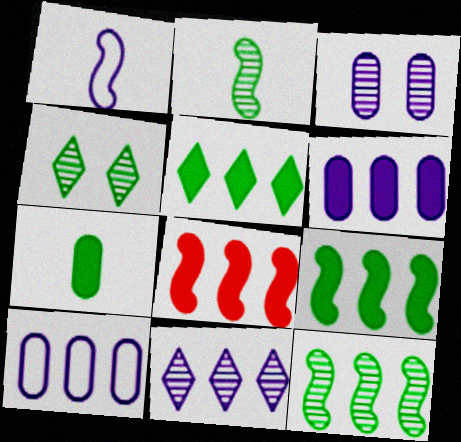[[5, 6, 8]]